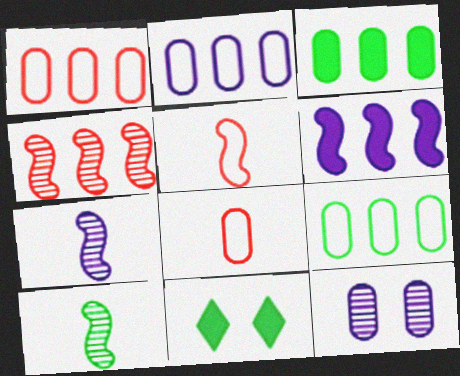[[1, 2, 9], 
[1, 7, 11], 
[3, 8, 12], 
[9, 10, 11]]